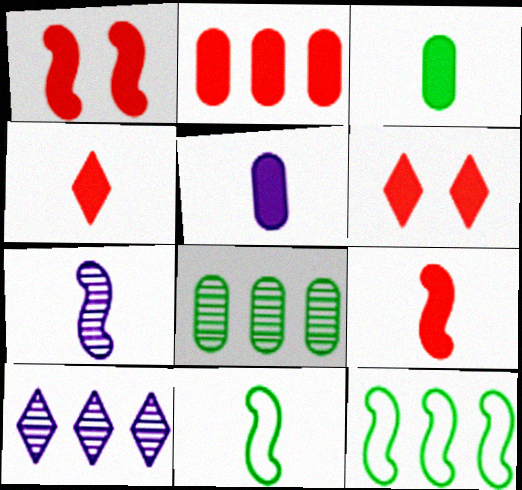[[1, 2, 4], 
[1, 7, 12], 
[2, 6, 9], 
[2, 10, 12], 
[7, 9, 11]]